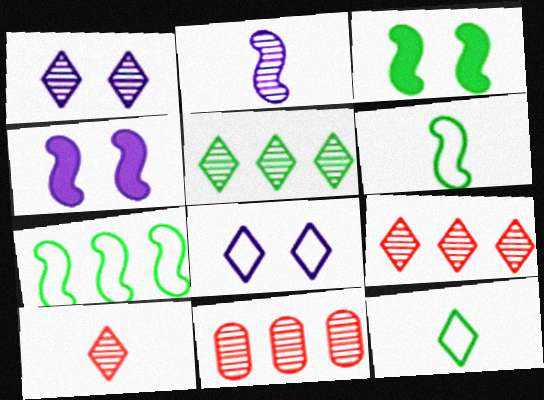[[1, 5, 10], 
[4, 11, 12]]